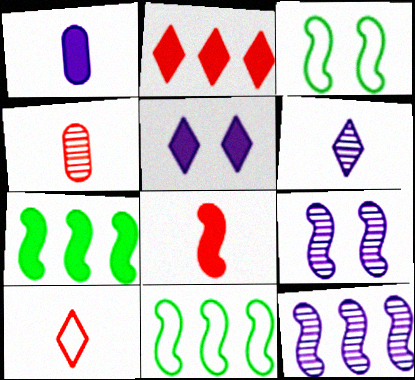[[3, 8, 12], 
[4, 5, 11], 
[4, 8, 10], 
[8, 9, 11]]